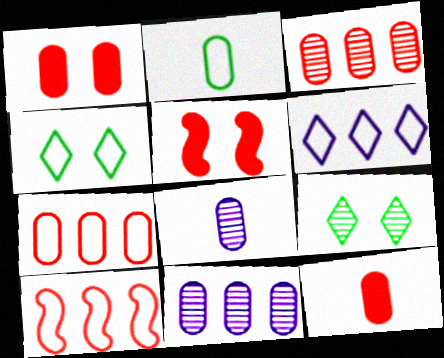[[1, 2, 11], 
[2, 8, 12]]